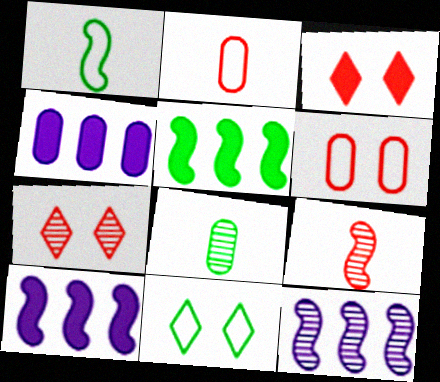[[1, 4, 7], 
[4, 6, 8], 
[4, 9, 11], 
[5, 8, 11], 
[7, 8, 12]]